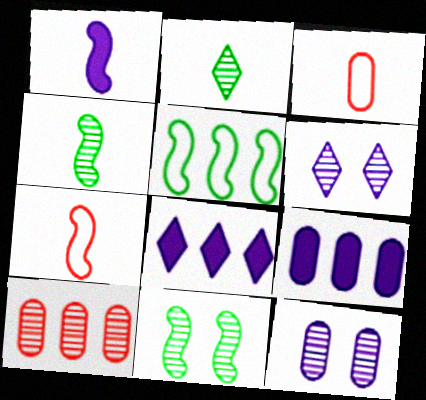[[1, 2, 3], 
[1, 4, 7], 
[3, 8, 11], 
[4, 6, 10], 
[5, 8, 10]]